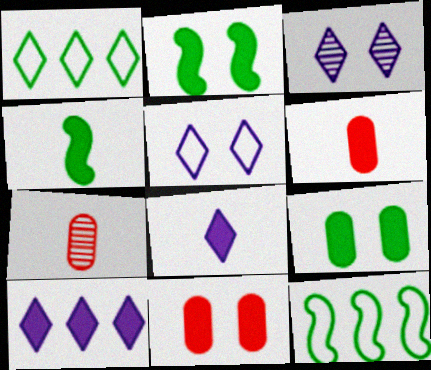[[2, 6, 10], 
[3, 6, 12], 
[4, 6, 8], 
[4, 10, 11]]